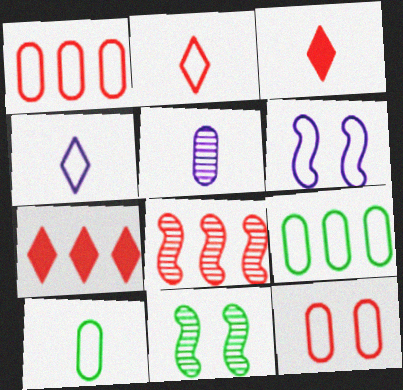[[1, 7, 8], 
[2, 6, 9], 
[3, 8, 12]]